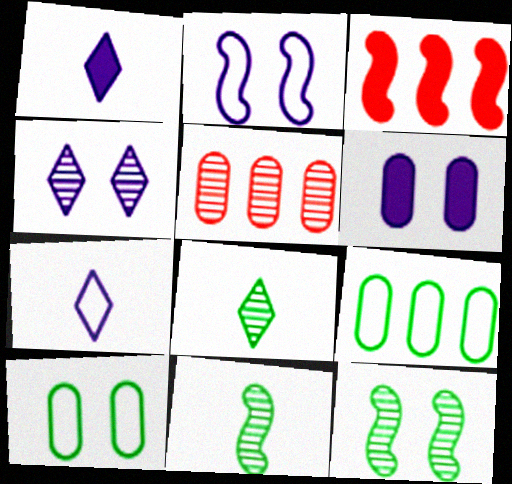[[2, 3, 11], 
[2, 4, 6], 
[4, 5, 11]]